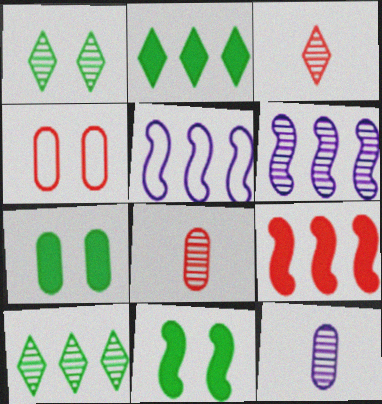[[1, 6, 8], 
[3, 4, 9], 
[3, 5, 7]]